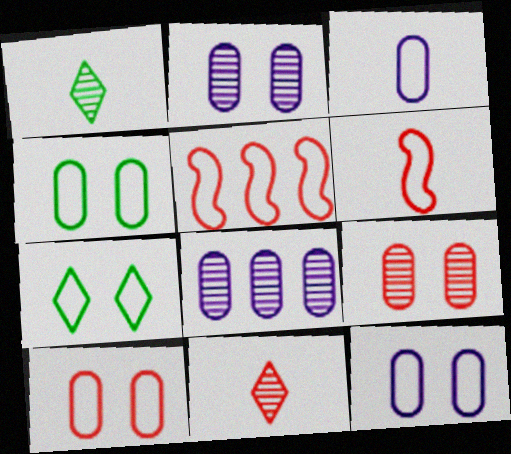[[3, 5, 7], 
[4, 10, 12]]